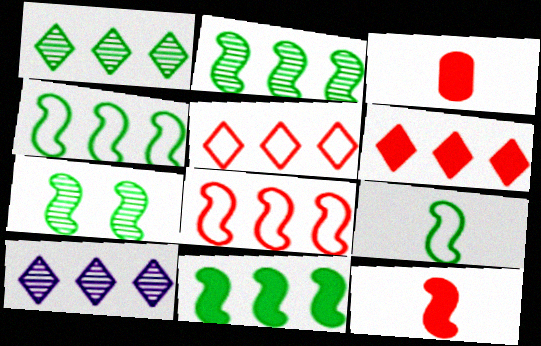[[2, 4, 11], 
[7, 9, 11]]